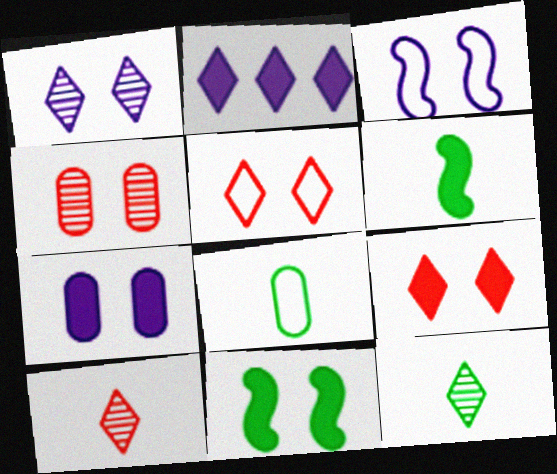[[1, 3, 7], 
[2, 5, 12], 
[6, 8, 12], 
[7, 9, 11]]